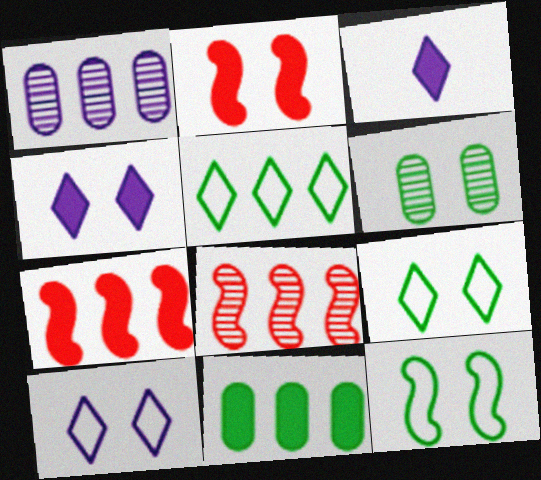[[1, 5, 7], 
[2, 3, 11], 
[2, 6, 10]]